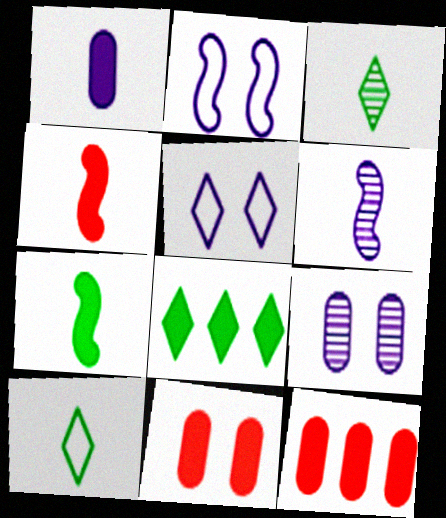[[2, 3, 12]]